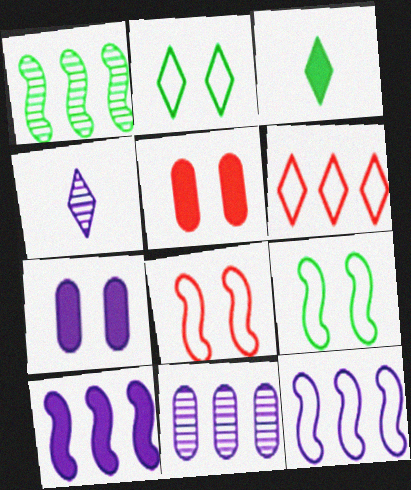[[3, 5, 10], 
[3, 8, 11], 
[4, 7, 12]]